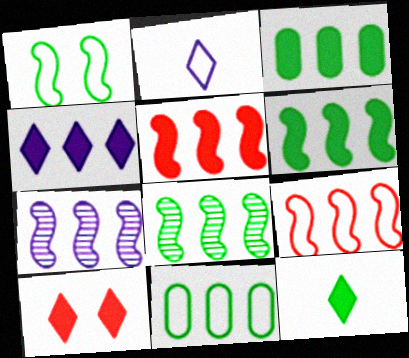[[3, 4, 5], 
[4, 10, 12], 
[6, 7, 9]]